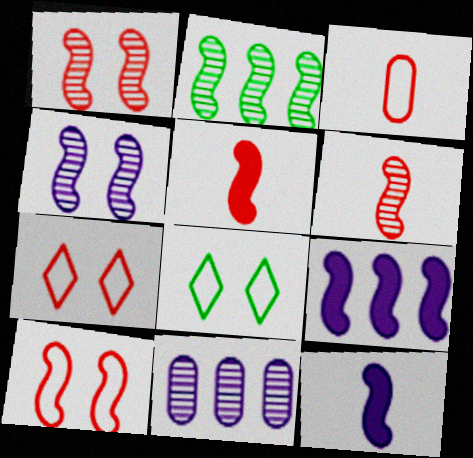[[2, 4, 6], 
[2, 10, 12], 
[5, 8, 11]]